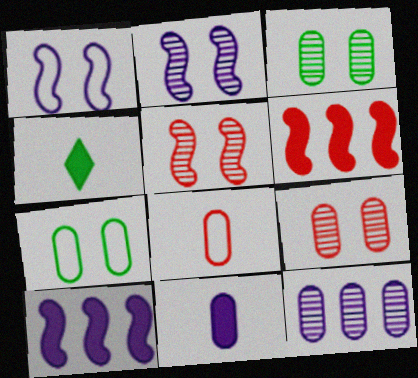[]